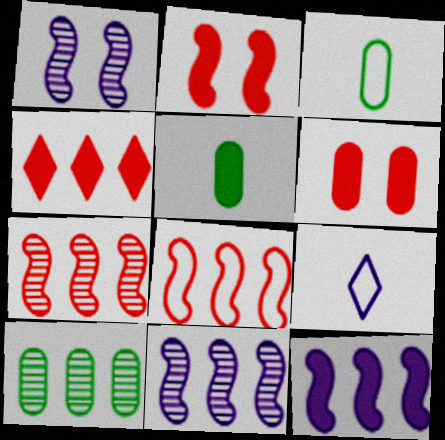[[1, 3, 4], 
[2, 9, 10]]